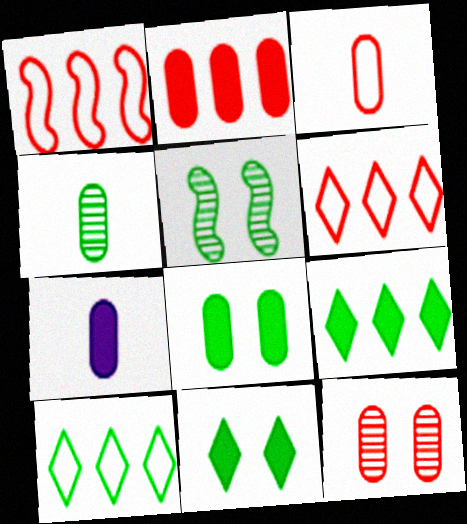[[2, 3, 12], 
[2, 7, 8], 
[3, 4, 7], 
[5, 6, 7]]